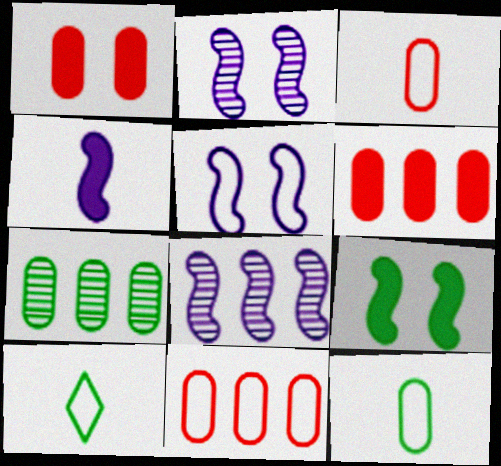[[1, 8, 10], 
[2, 6, 10], 
[4, 5, 8], 
[5, 10, 11], 
[7, 9, 10]]